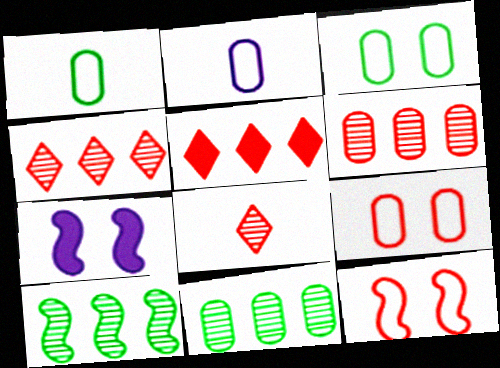[[1, 4, 7]]